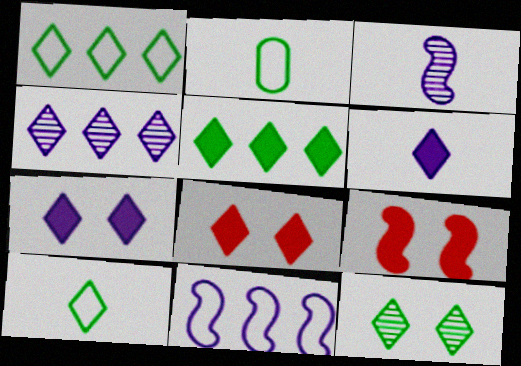[[2, 4, 9], 
[4, 8, 10], 
[5, 6, 8], 
[5, 10, 12]]